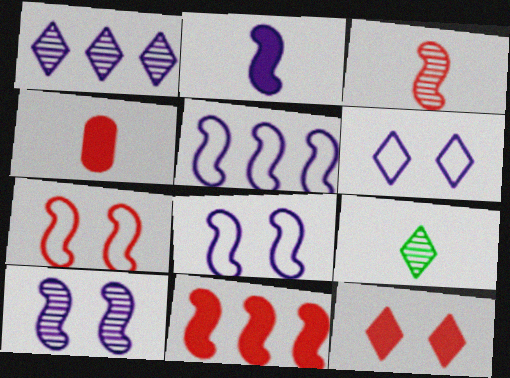[[2, 5, 10], 
[3, 7, 11], 
[4, 11, 12]]